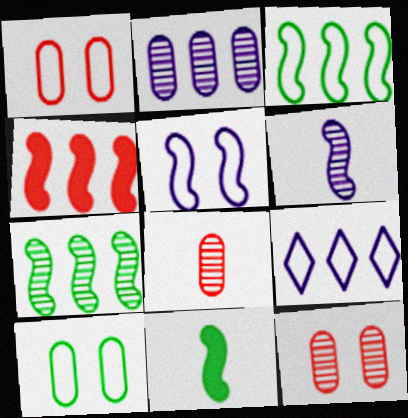[[9, 11, 12]]